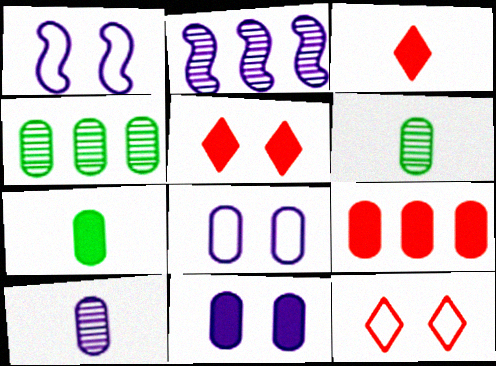[[1, 3, 4], 
[2, 7, 12], 
[6, 8, 9], 
[7, 9, 11]]